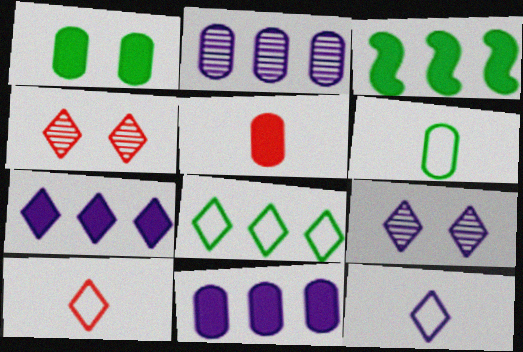[[1, 5, 11], 
[7, 9, 12]]